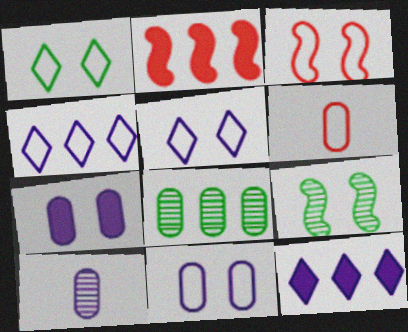[[1, 2, 10], 
[1, 3, 11], 
[2, 4, 8], 
[6, 7, 8], 
[6, 9, 12]]